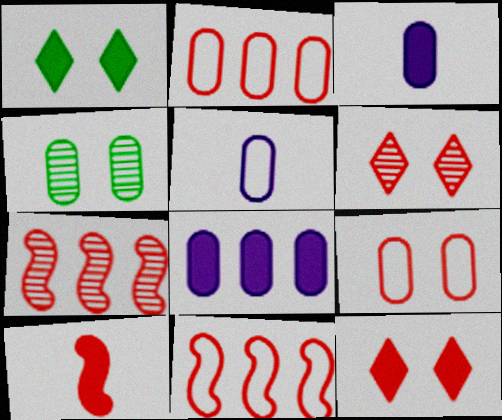[[1, 5, 7], 
[1, 8, 10], 
[2, 3, 4], 
[2, 6, 10]]